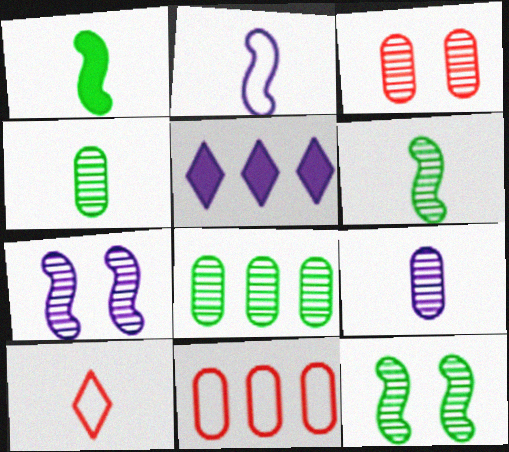[[1, 9, 10], 
[3, 8, 9]]